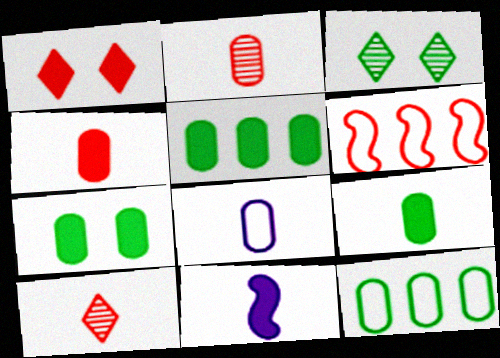[[1, 2, 6], 
[1, 5, 11], 
[2, 8, 9], 
[5, 7, 9]]